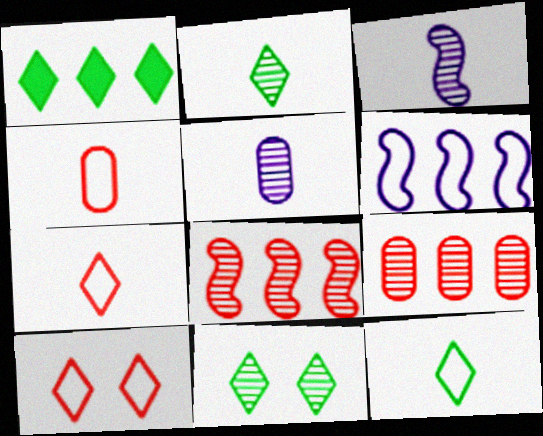[[1, 6, 9], 
[1, 11, 12], 
[3, 9, 11], 
[5, 8, 11]]